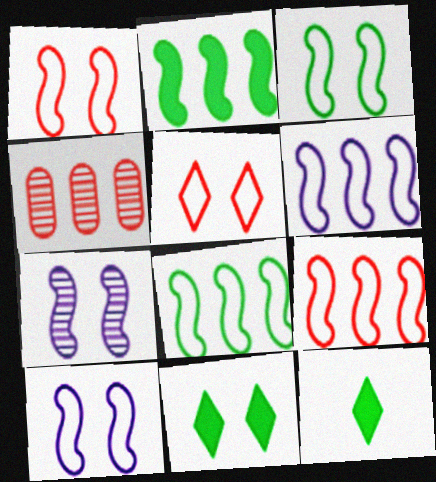[[1, 3, 10], 
[4, 10, 12], 
[6, 8, 9]]